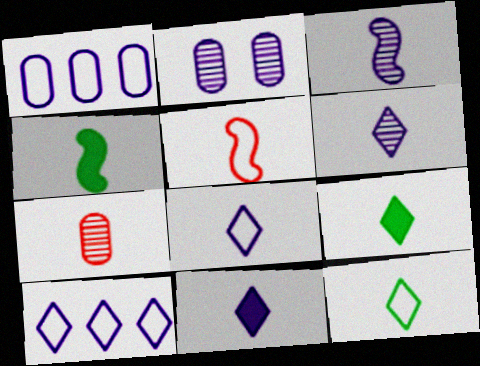[[3, 4, 5], 
[4, 7, 8], 
[6, 8, 11]]